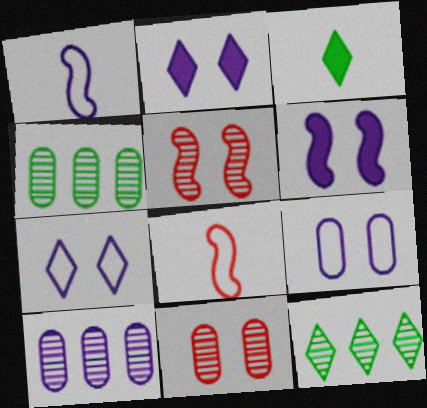[[1, 2, 10], 
[2, 4, 8]]